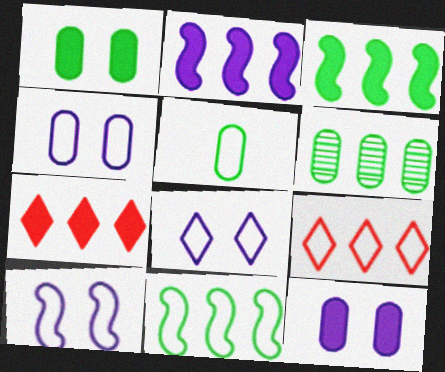[[1, 5, 6], 
[2, 6, 9], 
[4, 8, 10], 
[5, 9, 10]]